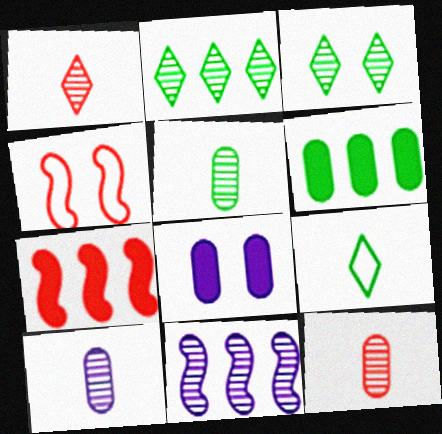[[3, 4, 8], 
[3, 11, 12], 
[5, 10, 12]]